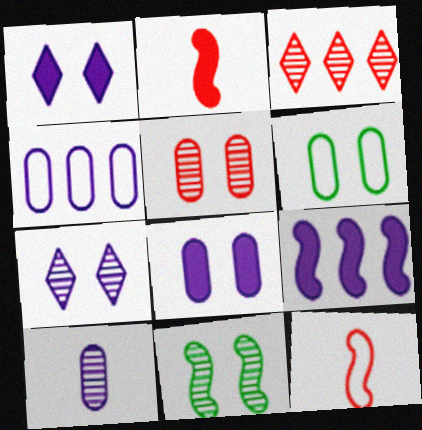[[3, 10, 11], 
[4, 8, 10], 
[5, 6, 8], 
[5, 7, 11], 
[9, 11, 12]]